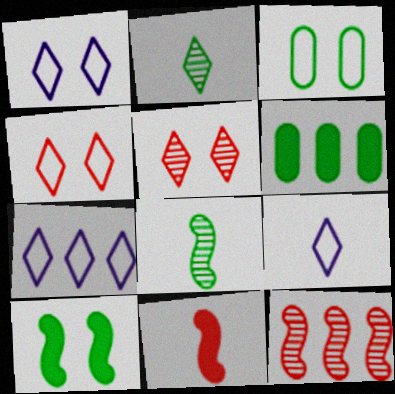[[1, 7, 9], 
[6, 7, 12]]